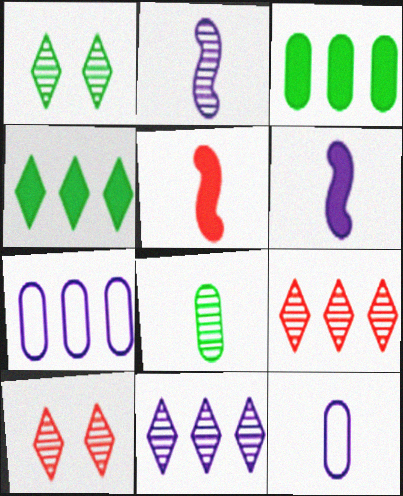[[1, 5, 7]]